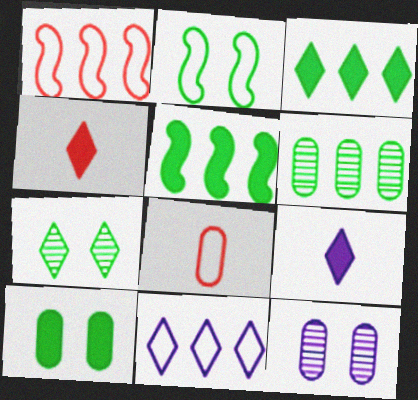[[2, 7, 10], 
[2, 8, 11], 
[4, 7, 11]]